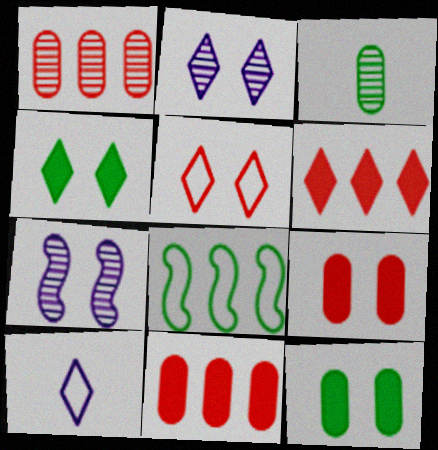[[2, 4, 5], 
[3, 4, 8], 
[5, 7, 12]]